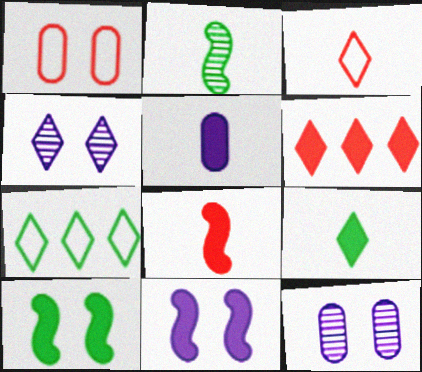[[1, 4, 10], 
[2, 3, 5], 
[5, 6, 10], 
[5, 8, 9], 
[7, 8, 12]]